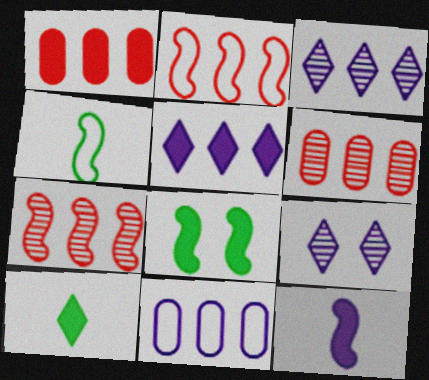[[1, 4, 9], 
[9, 11, 12]]